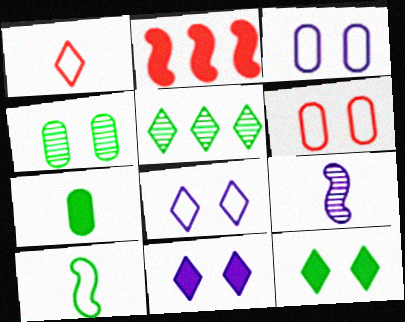[[1, 5, 11], 
[1, 7, 9], 
[2, 7, 11]]